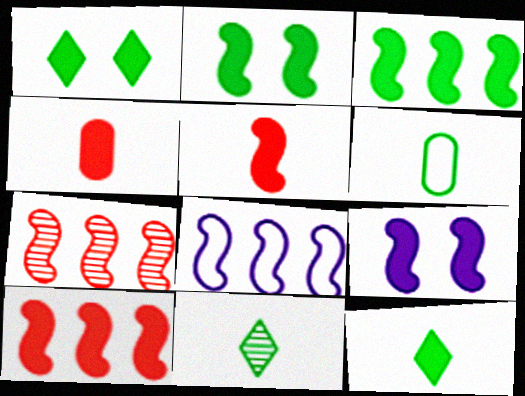[[3, 5, 9], 
[3, 7, 8]]